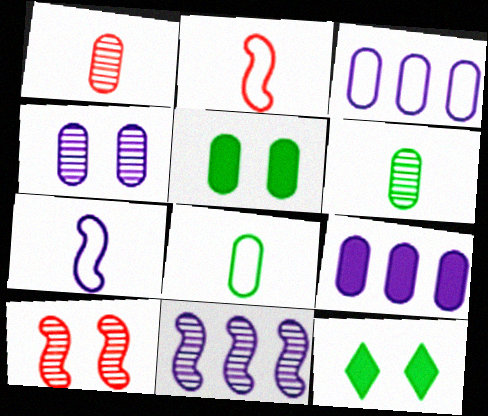[[1, 3, 5]]